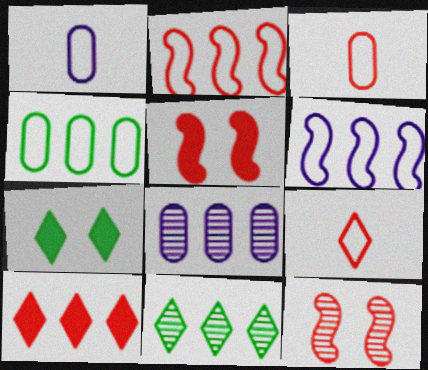[[1, 5, 11], 
[3, 10, 12]]